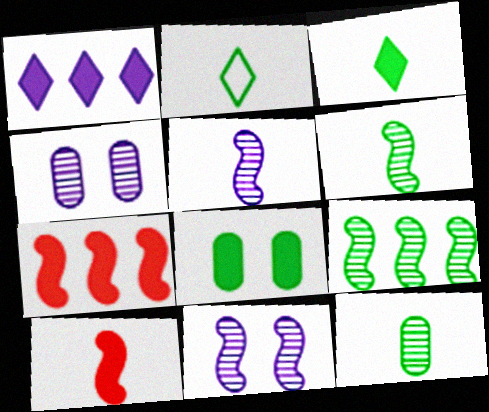[[1, 8, 10], 
[2, 4, 7], 
[2, 8, 9]]